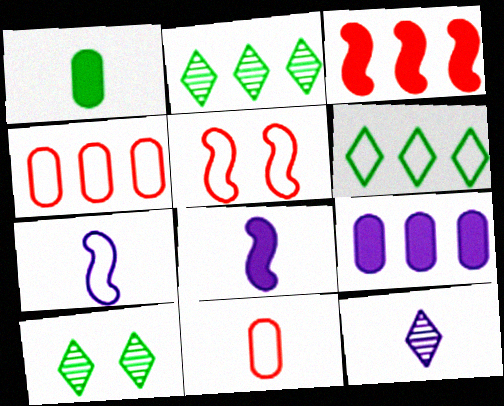[[4, 8, 10]]